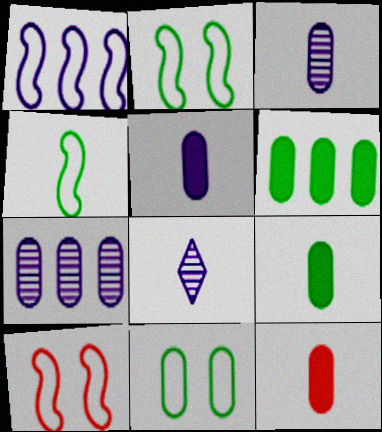[[1, 4, 10], 
[4, 8, 12], 
[5, 9, 12], 
[6, 8, 10], 
[7, 11, 12]]